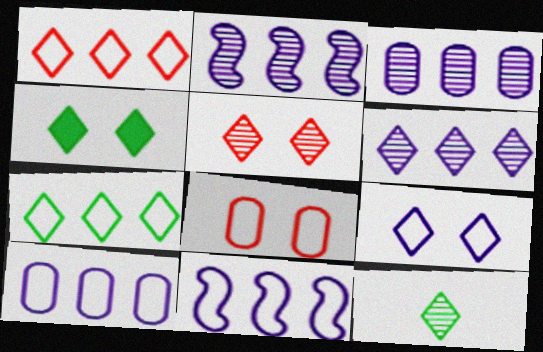[[2, 3, 6], 
[4, 5, 9], 
[4, 7, 12], 
[5, 6, 12]]